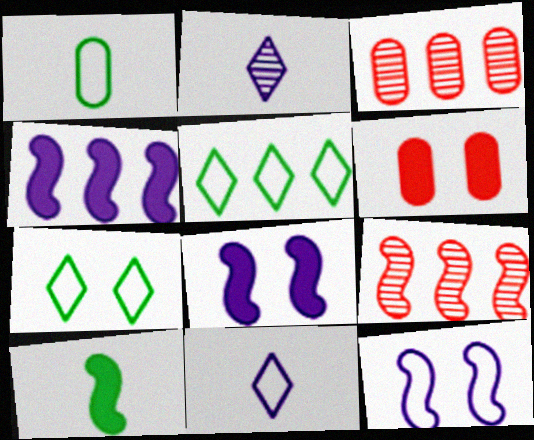[[3, 4, 5], 
[9, 10, 12]]